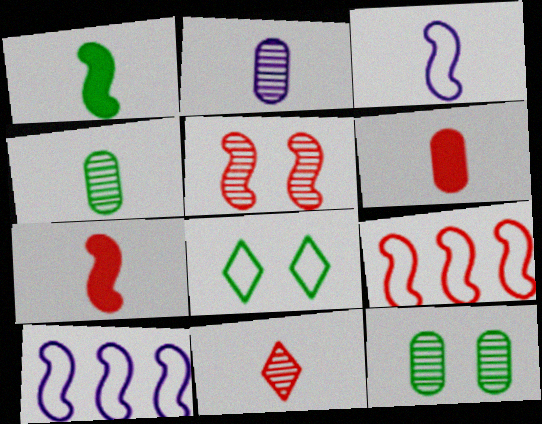[[1, 5, 10], 
[5, 7, 9]]